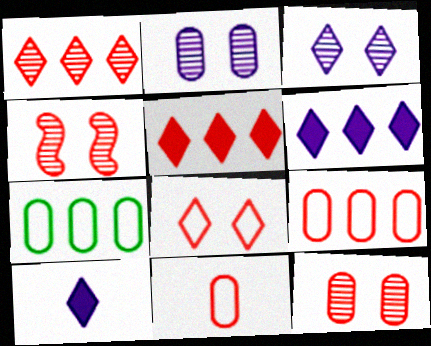[[4, 5, 11], 
[4, 7, 10]]